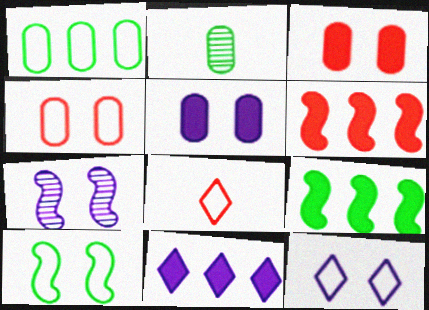[[2, 6, 12], 
[4, 10, 12], 
[5, 7, 12]]